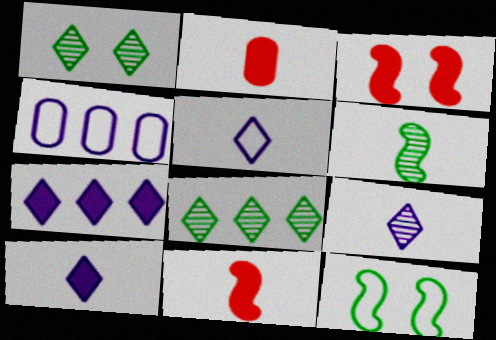[[1, 4, 11], 
[2, 5, 6], 
[5, 9, 10]]